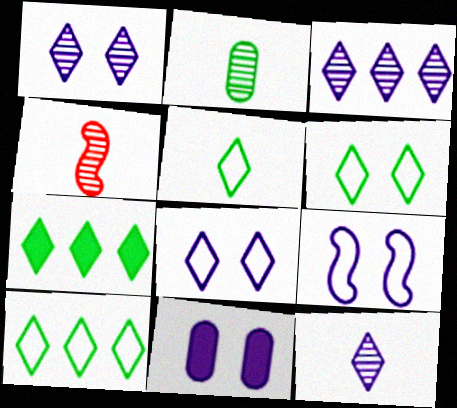[[1, 3, 12], 
[1, 9, 11], 
[2, 4, 12], 
[4, 10, 11], 
[5, 6, 10]]